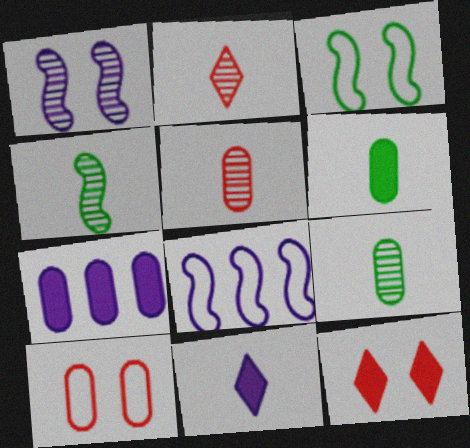[[2, 3, 7], 
[7, 9, 10], 
[8, 9, 12]]